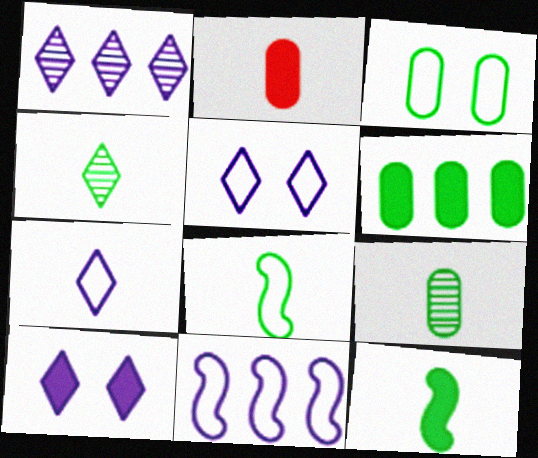[[1, 7, 10], 
[3, 6, 9]]